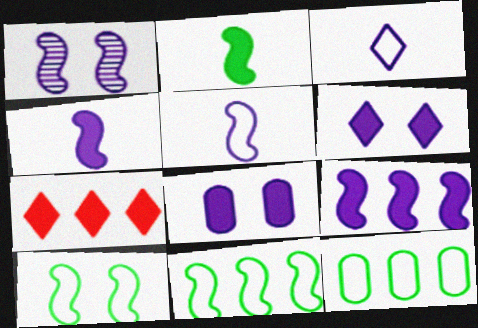[[1, 5, 9], 
[2, 7, 8]]